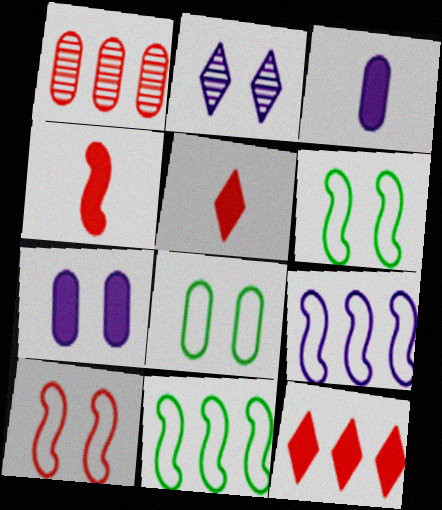[[1, 3, 8], 
[1, 5, 10], 
[2, 3, 9]]